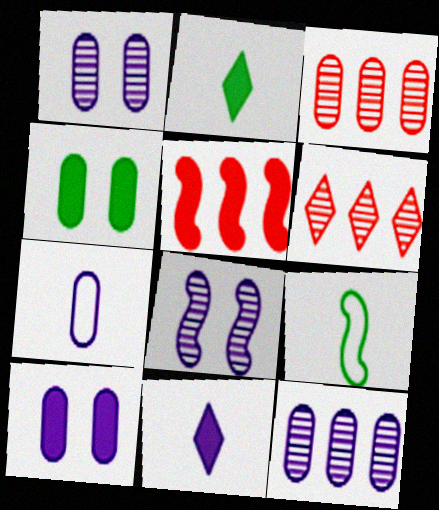[[2, 5, 10], 
[3, 4, 7], 
[4, 5, 11], 
[5, 8, 9], 
[6, 9, 10], 
[7, 10, 12]]